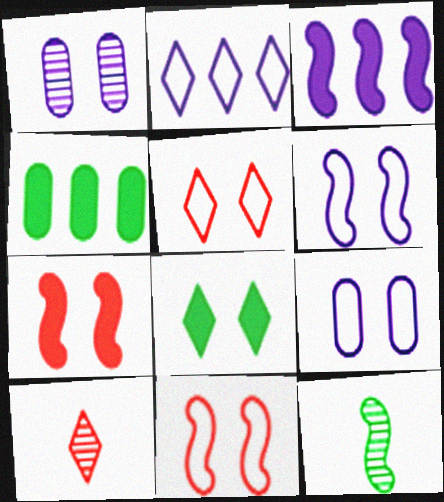[[1, 8, 11], 
[2, 8, 10], 
[3, 11, 12], 
[4, 6, 10]]